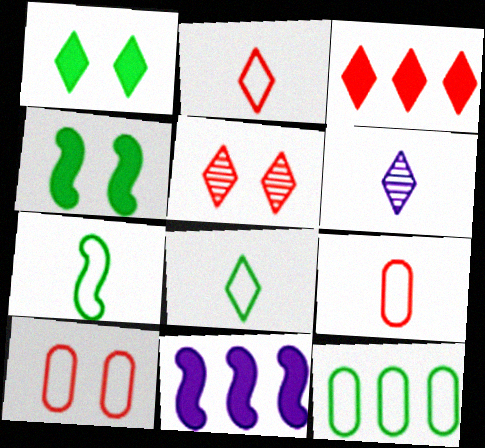[[2, 3, 5]]